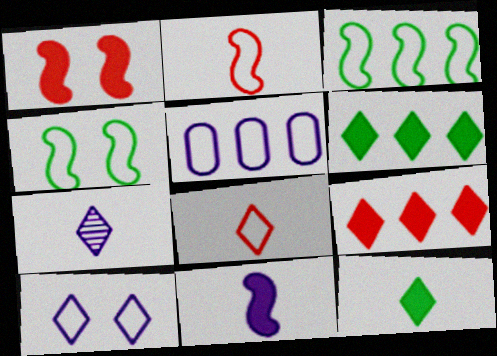[[4, 5, 8], 
[7, 8, 12]]